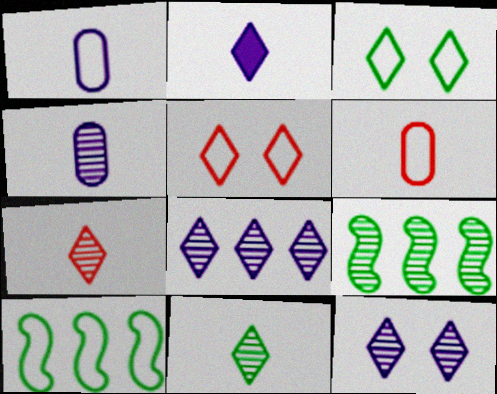[[1, 5, 10]]